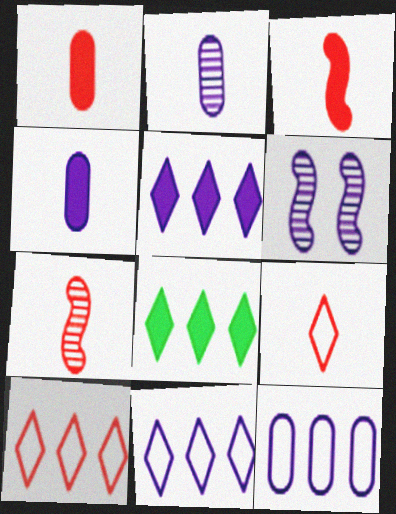[[1, 7, 9], 
[4, 6, 11]]